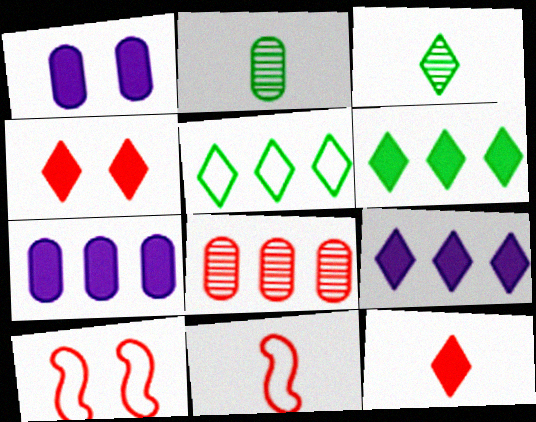[[2, 9, 10], 
[3, 7, 10], 
[4, 8, 11], 
[8, 10, 12]]